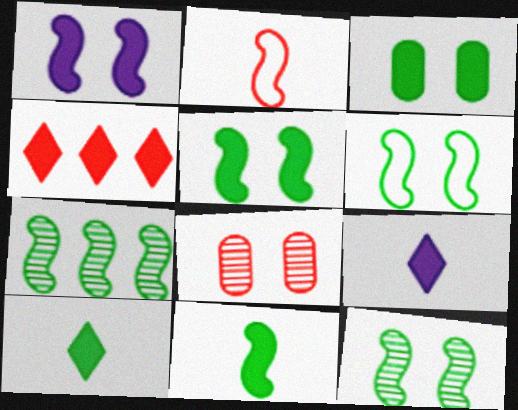[[1, 2, 7], 
[2, 4, 8], 
[5, 6, 12], 
[6, 7, 11]]